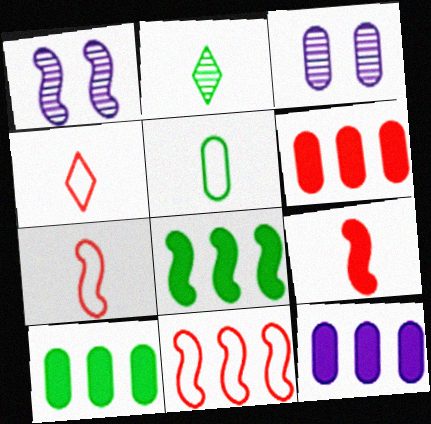[[1, 4, 10], 
[1, 7, 8], 
[3, 4, 8], 
[3, 5, 6], 
[6, 10, 12]]